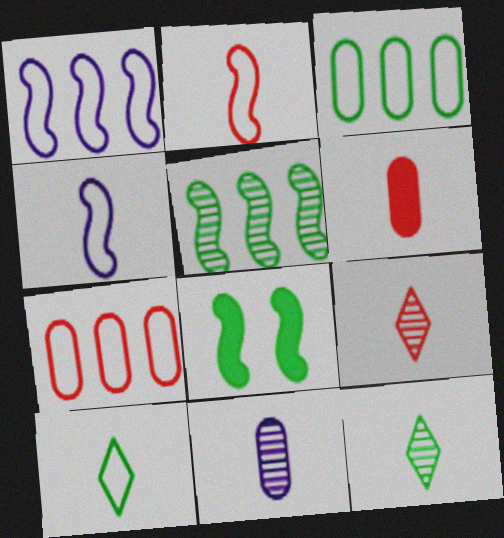[[2, 6, 9], 
[3, 8, 12], 
[4, 6, 12]]